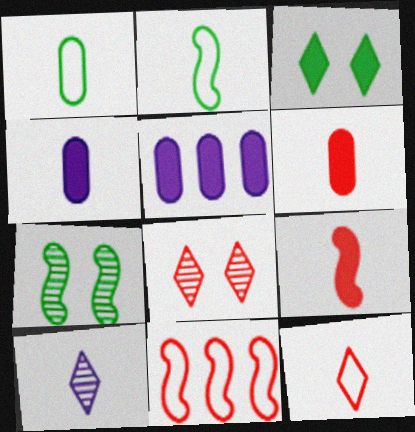[[1, 9, 10], 
[2, 5, 8], 
[2, 6, 10], 
[3, 5, 9], 
[5, 7, 12], 
[6, 8, 11]]